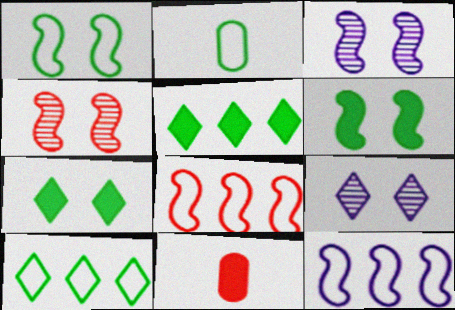[[1, 2, 10], 
[3, 10, 11]]